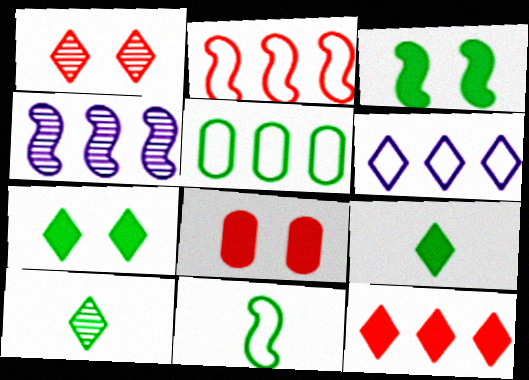[[1, 6, 9], 
[2, 5, 6], 
[3, 5, 10], 
[4, 5, 12]]